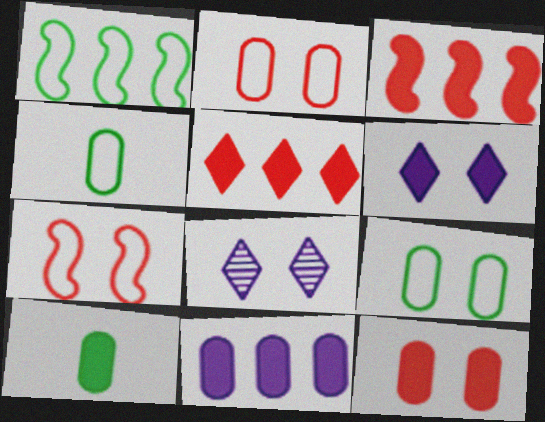[[3, 4, 8], 
[3, 6, 10], 
[10, 11, 12]]